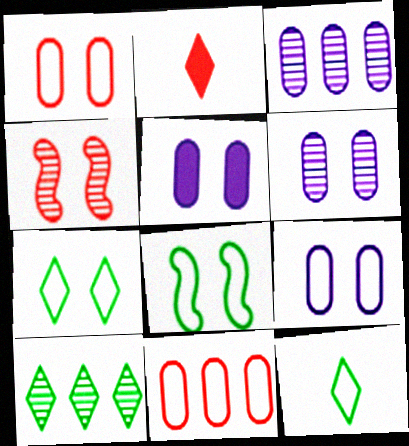[[2, 3, 8], 
[2, 4, 11], 
[4, 5, 7], 
[5, 6, 9]]